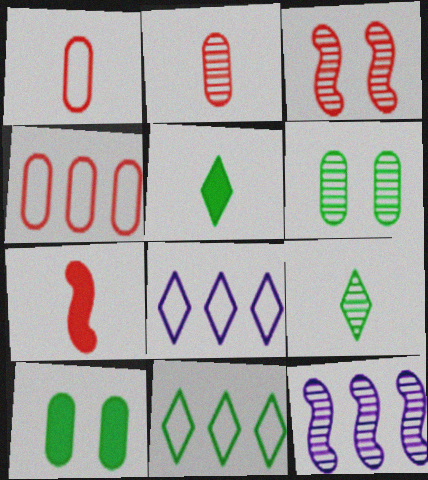[[6, 7, 8]]